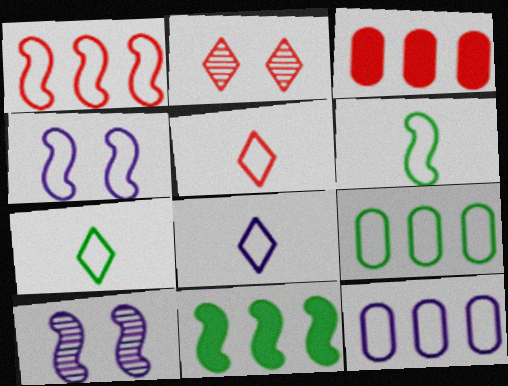[[1, 4, 6], 
[3, 7, 10], 
[4, 5, 9], 
[4, 8, 12], 
[5, 7, 8]]